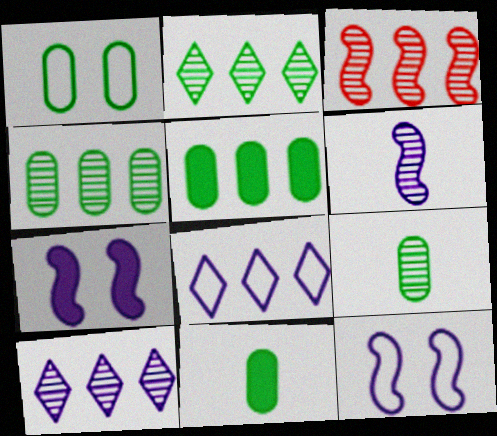[[1, 4, 11], 
[1, 5, 9], 
[3, 4, 10], 
[3, 5, 8]]